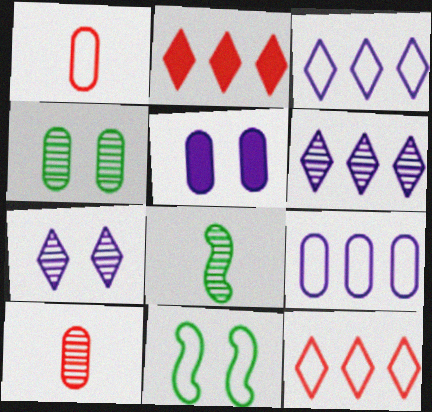[[1, 3, 11], 
[5, 8, 12]]